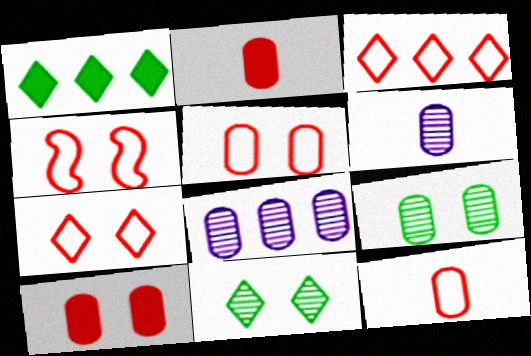[[1, 4, 6], 
[3, 4, 12], 
[4, 5, 7]]